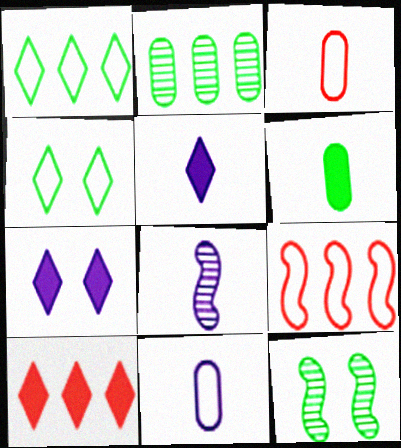[[1, 6, 12], 
[4, 9, 11], 
[5, 8, 11], 
[10, 11, 12]]